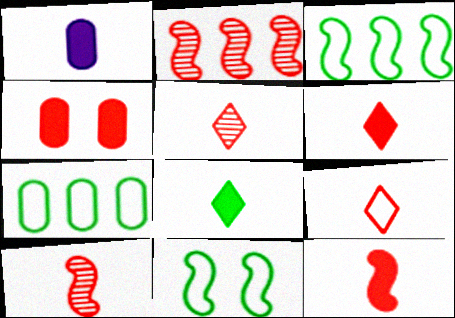[[1, 8, 12], 
[2, 4, 9], 
[5, 6, 9]]